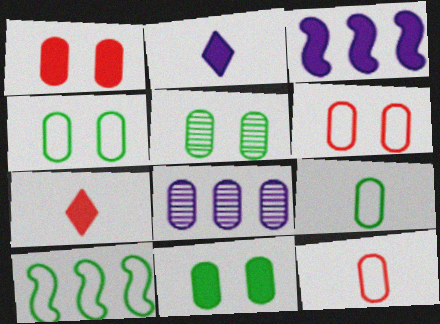[[1, 8, 9], 
[3, 7, 11], 
[4, 5, 11], 
[8, 11, 12]]